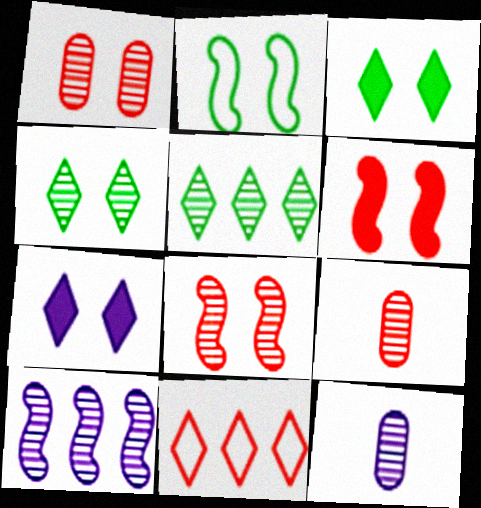[[1, 2, 7], 
[4, 9, 10], 
[5, 8, 12], 
[6, 9, 11]]